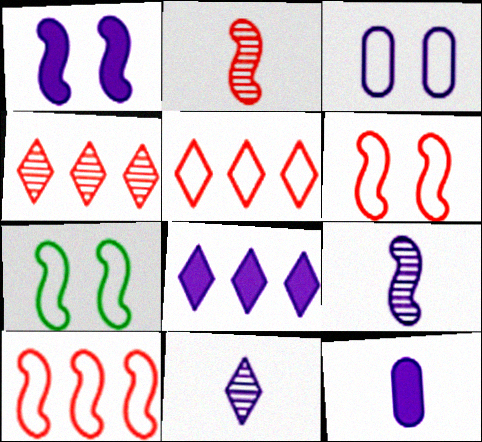[[1, 8, 12], 
[3, 8, 9], 
[4, 7, 12]]